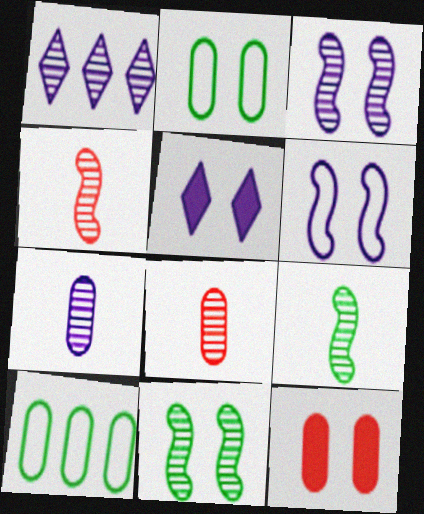[[1, 3, 7], 
[1, 8, 11], 
[4, 5, 10], 
[7, 10, 12]]